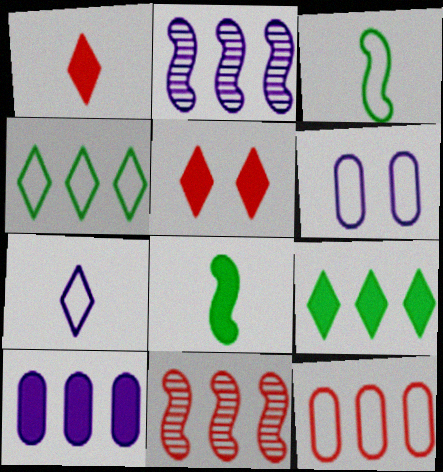[[2, 9, 12], 
[4, 10, 11], 
[5, 8, 10]]